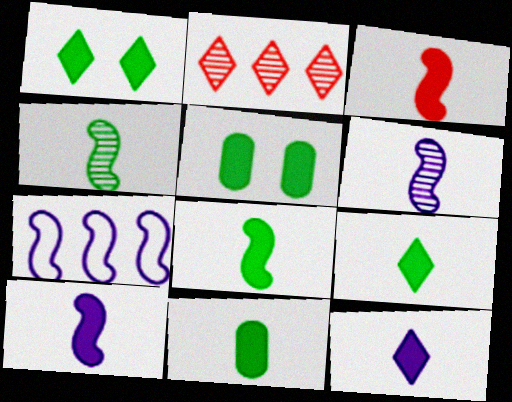[[3, 8, 10], 
[3, 11, 12], 
[8, 9, 11]]